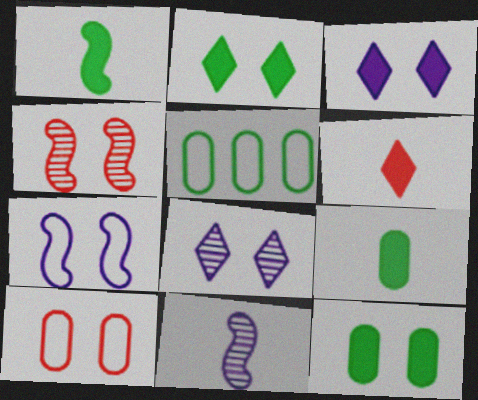[]